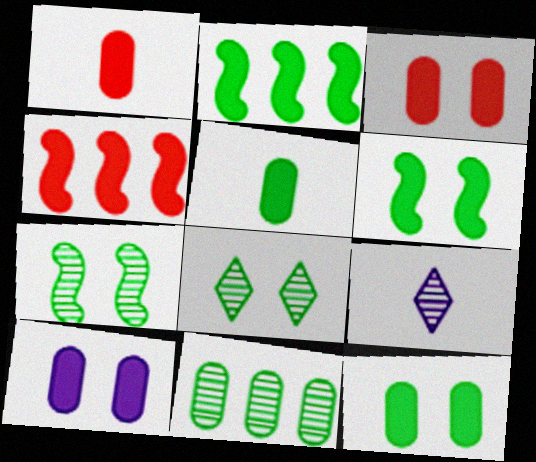[[3, 10, 12]]